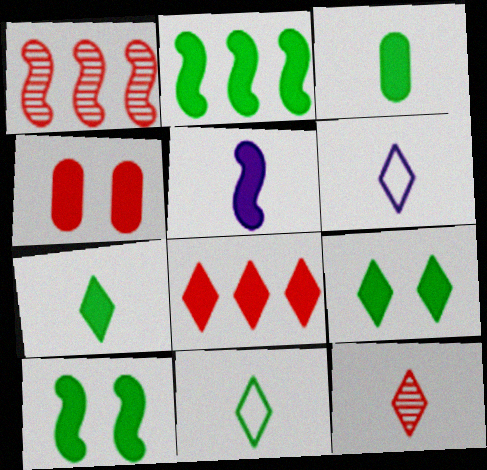[[2, 3, 9], 
[6, 7, 12]]